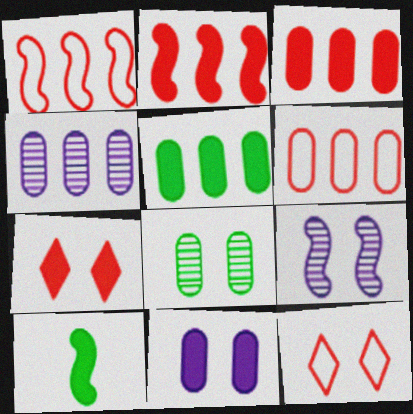[[1, 9, 10], 
[4, 5, 6], 
[4, 10, 12]]